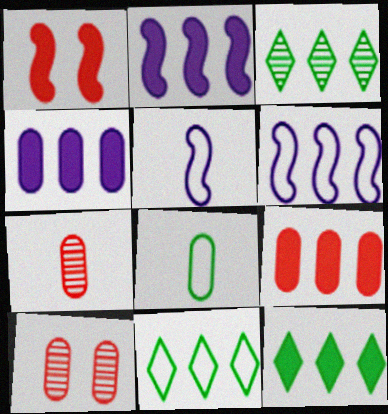[[2, 9, 12], 
[3, 6, 9], 
[3, 11, 12], 
[4, 8, 10], 
[5, 10, 12]]